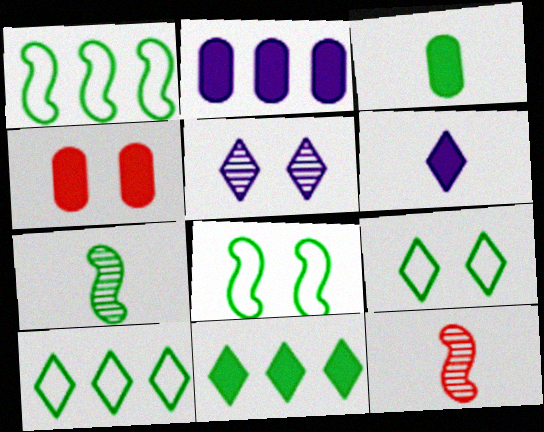[[2, 3, 4], 
[2, 9, 12], 
[4, 5, 8]]